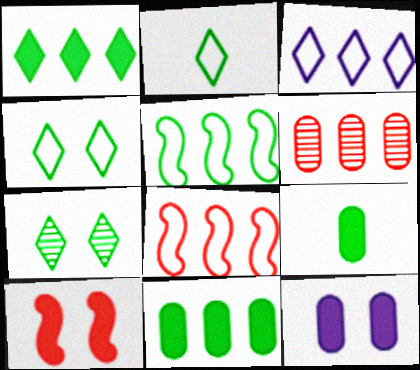[[1, 2, 7], 
[5, 7, 9]]